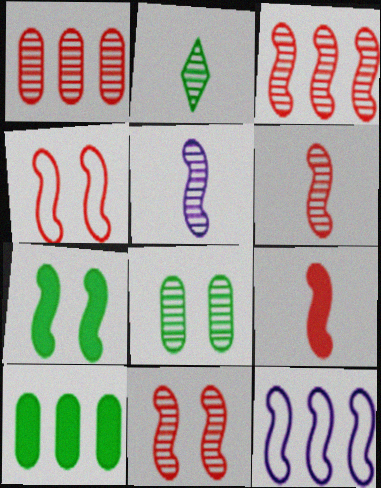[[3, 4, 9], 
[3, 6, 11], 
[6, 7, 12]]